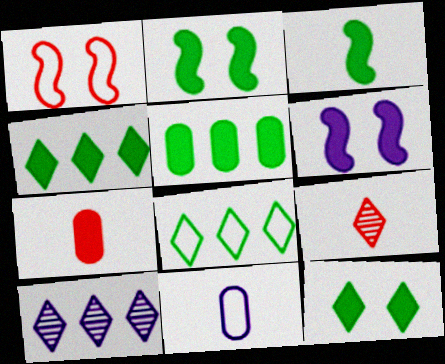[[1, 8, 11], 
[3, 5, 12], 
[3, 9, 11], 
[4, 6, 7], 
[6, 10, 11]]